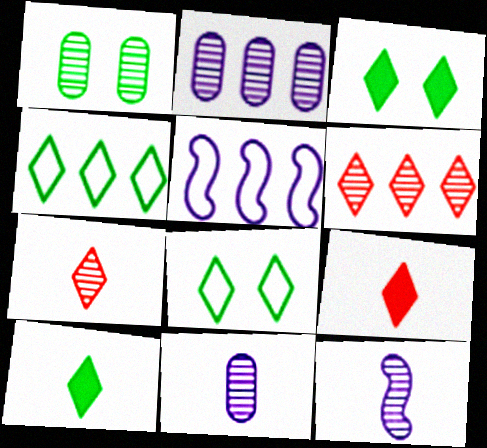[[1, 5, 9], 
[1, 6, 12]]